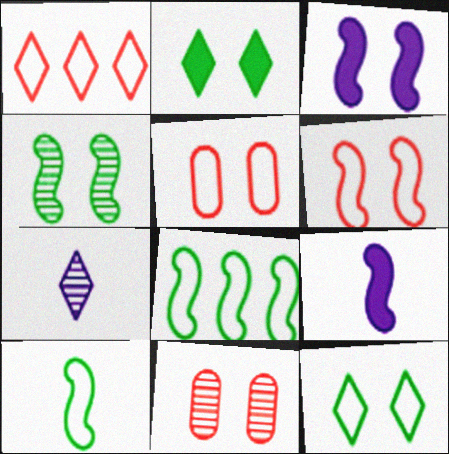[[1, 2, 7], 
[3, 4, 6], 
[3, 11, 12]]